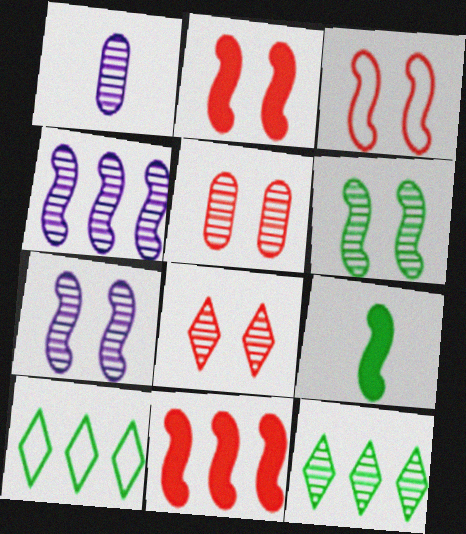[[1, 2, 10], 
[3, 4, 9]]